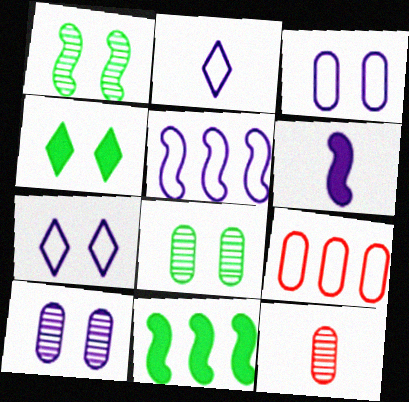[[2, 3, 5], 
[4, 5, 12], 
[7, 11, 12]]